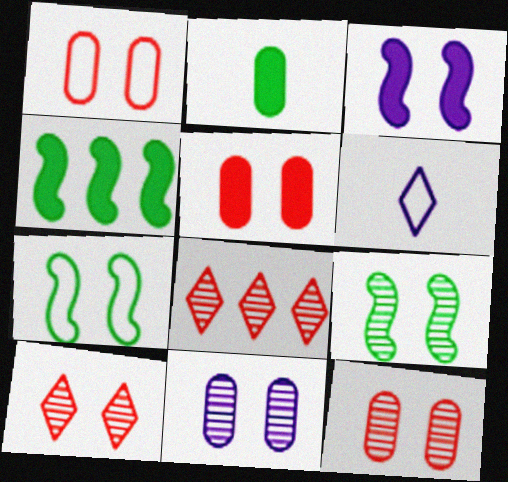[[1, 5, 12], 
[4, 6, 12], 
[9, 10, 11]]